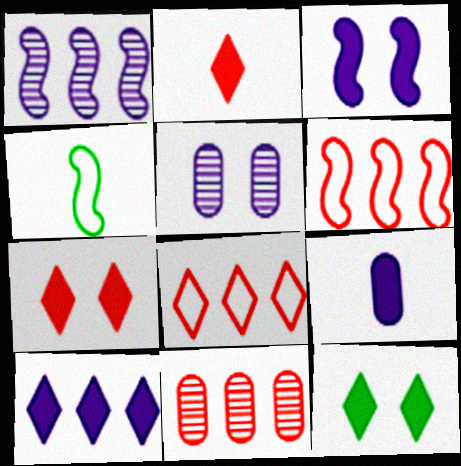[[2, 10, 12], 
[3, 9, 10]]